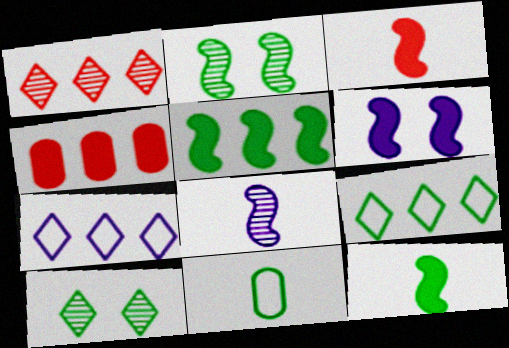[[1, 6, 11], 
[3, 5, 6], 
[5, 10, 11]]